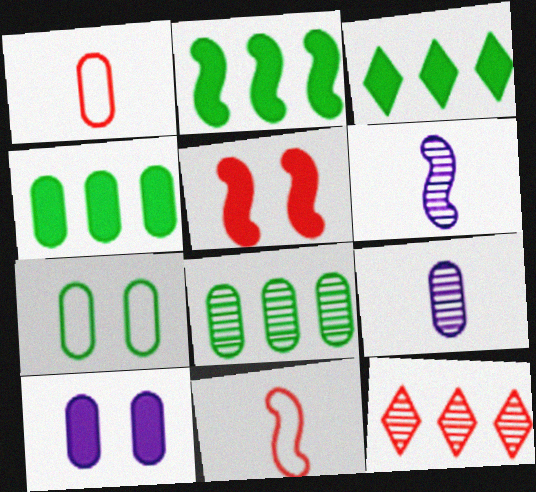[[1, 5, 12], 
[1, 8, 10], 
[2, 3, 4]]